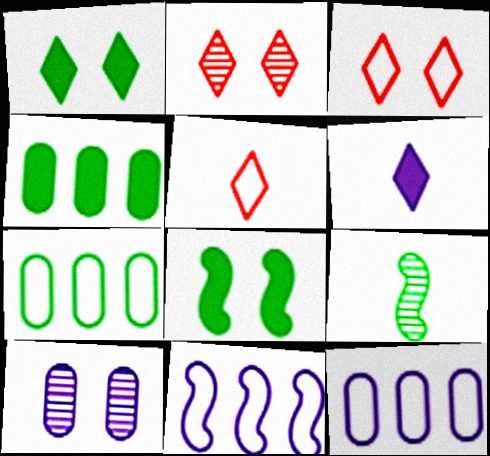[[1, 7, 9], 
[3, 8, 10], 
[6, 10, 11]]